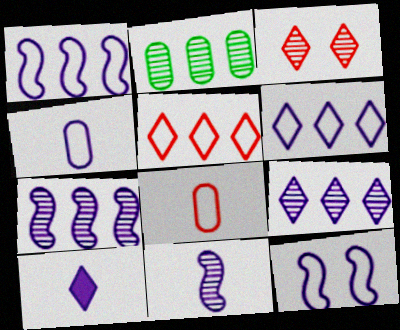[[2, 3, 11], 
[4, 6, 12], 
[4, 10, 11]]